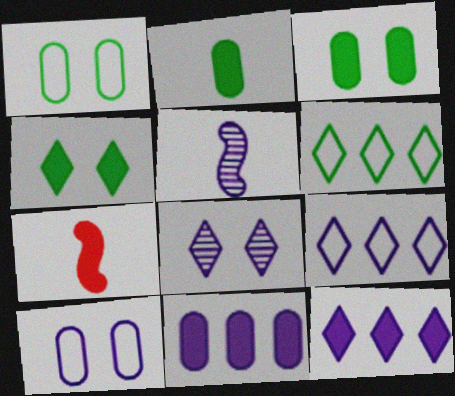[[3, 7, 12], 
[4, 7, 11], 
[5, 10, 12]]